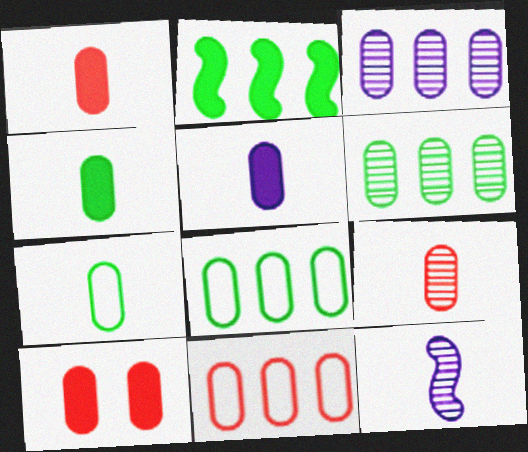[[1, 4, 5], 
[3, 7, 10], 
[5, 7, 9], 
[9, 10, 11]]